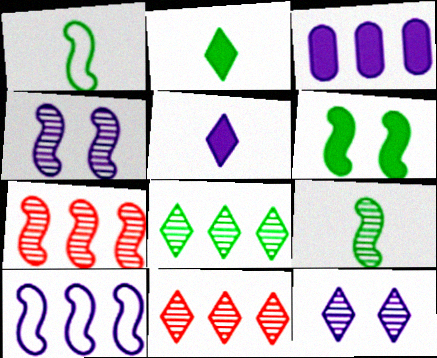[[4, 7, 9]]